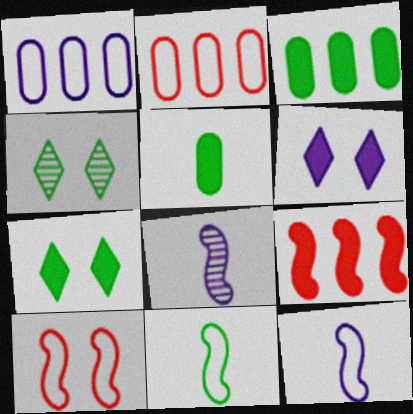[[1, 6, 8], 
[2, 7, 8], 
[3, 4, 11], 
[5, 6, 9]]